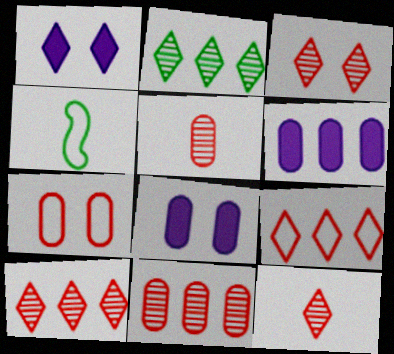[[1, 4, 11], 
[3, 4, 6], 
[3, 10, 12], 
[4, 8, 10]]